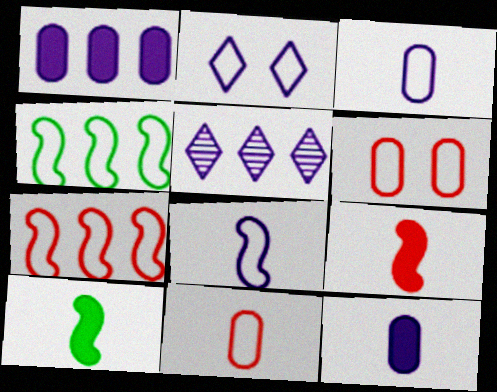[[2, 4, 11], 
[5, 6, 10]]